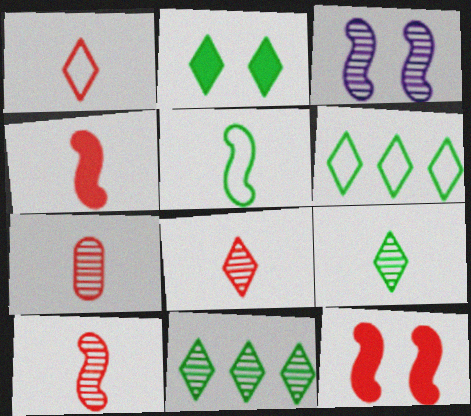[[1, 4, 7], 
[2, 6, 9], 
[3, 7, 11], 
[7, 8, 10]]